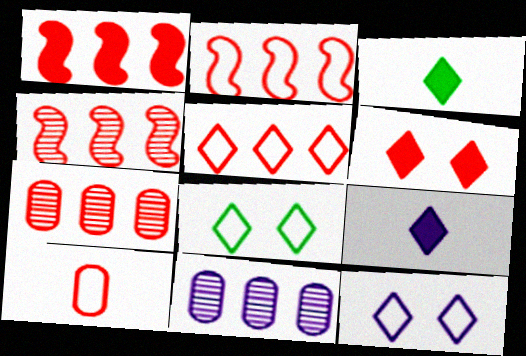[[1, 2, 4], 
[1, 5, 7], 
[4, 6, 10]]